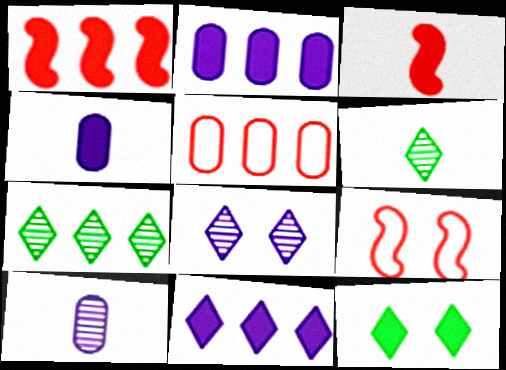[[1, 4, 12], 
[2, 3, 12], 
[2, 6, 9], 
[4, 7, 9]]